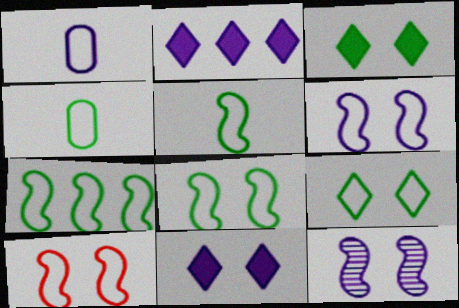[[1, 2, 12], 
[4, 7, 9], 
[5, 7, 8], 
[6, 8, 10]]